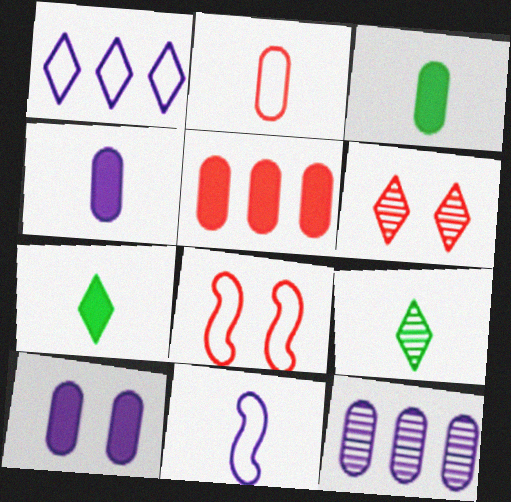[[1, 6, 7], 
[3, 5, 10], 
[7, 8, 12]]